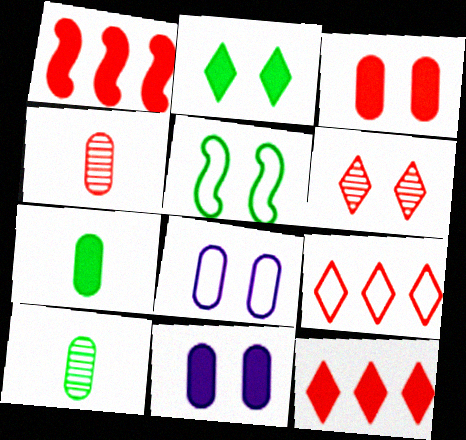[[5, 6, 11]]